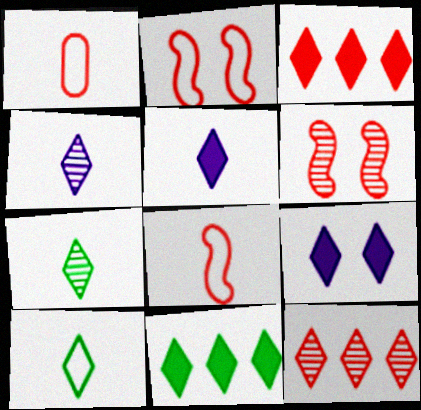[[1, 3, 6], 
[9, 10, 12]]